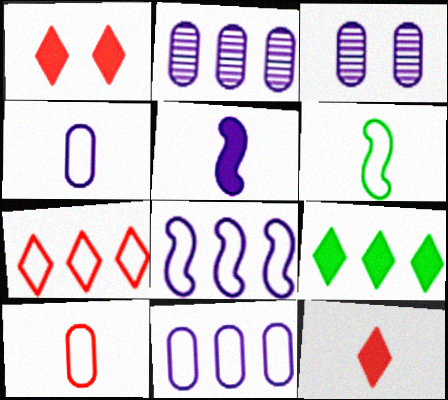[[1, 2, 6]]